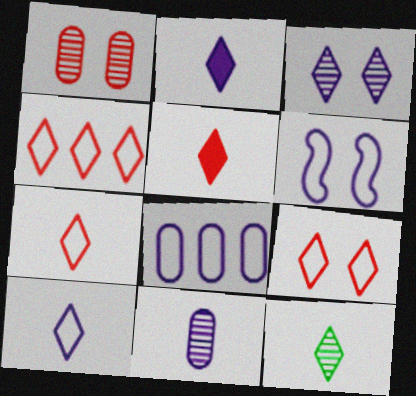[[2, 7, 12], 
[4, 7, 9], 
[5, 10, 12], 
[6, 8, 10]]